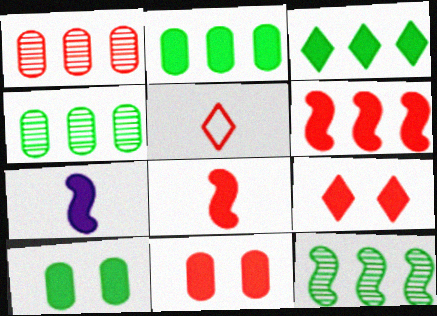[[2, 7, 9], 
[3, 7, 11]]